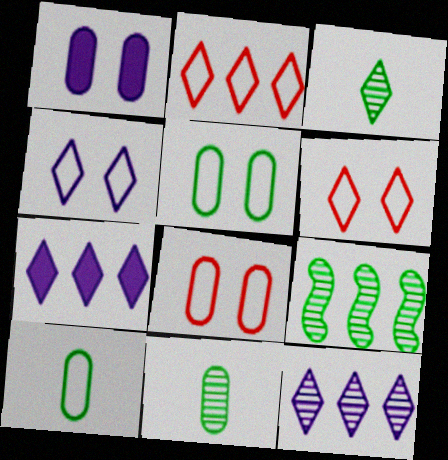[[3, 6, 7]]